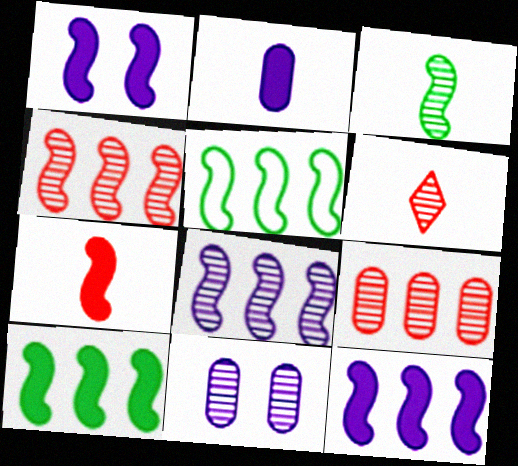[[1, 7, 10], 
[4, 5, 12]]